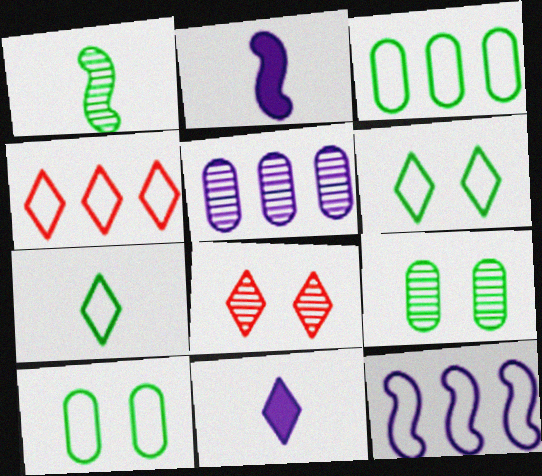[[1, 5, 8], 
[2, 3, 8], 
[2, 4, 9], 
[3, 4, 12]]